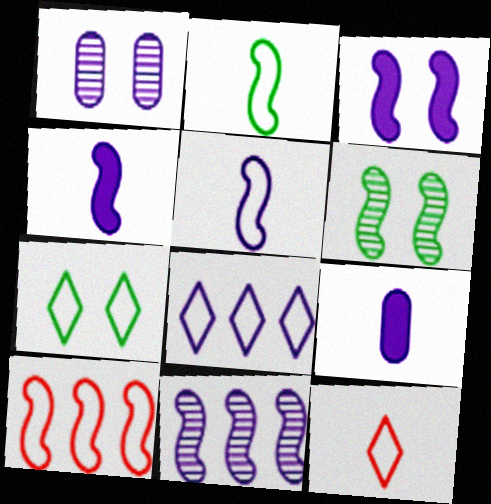[[1, 4, 8], 
[3, 5, 11], 
[4, 6, 10], 
[7, 8, 12]]